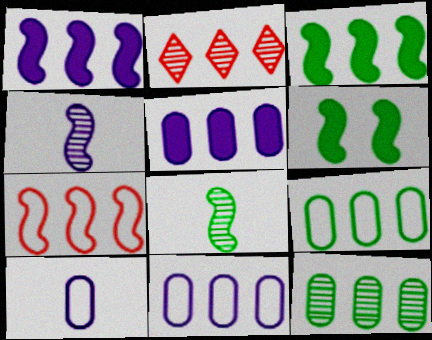[[1, 2, 9], 
[2, 3, 11], 
[2, 6, 10], 
[4, 6, 7]]